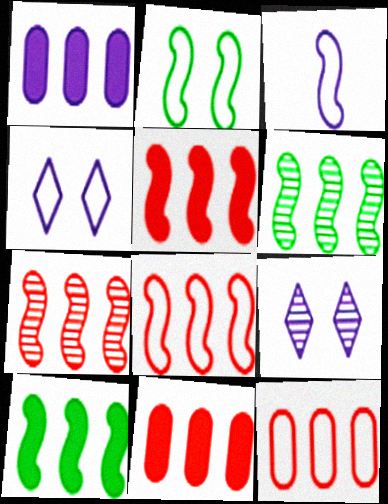[[1, 3, 9], 
[2, 3, 8], 
[5, 7, 8]]